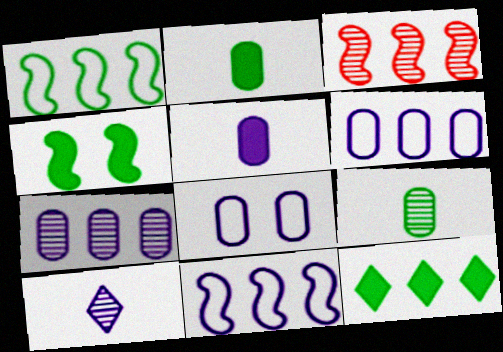[[2, 4, 12], 
[3, 6, 12], 
[5, 7, 8]]